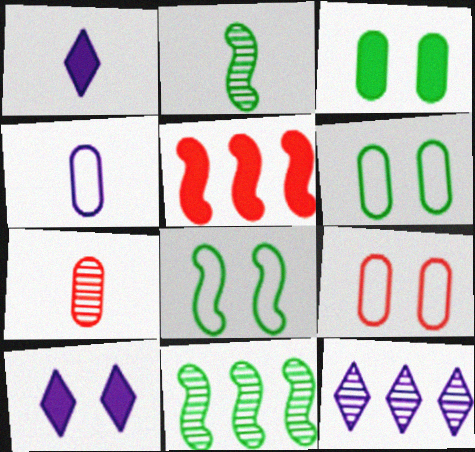[[1, 3, 5], 
[1, 9, 11]]